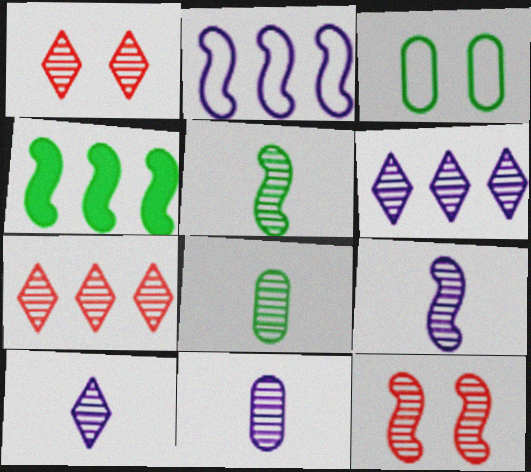[[6, 8, 12], 
[9, 10, 11]]